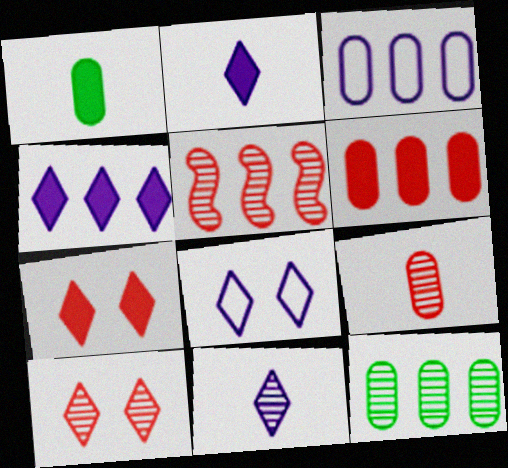[[1, 5, 8], 
[3, 6, 12], 
[4, 8, 11], 
[5, 9, 10]]